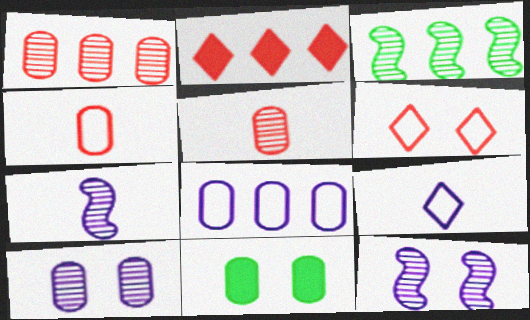[[2, 3, 8], 
[5, 8, 11], 
[6, 11, 12]]